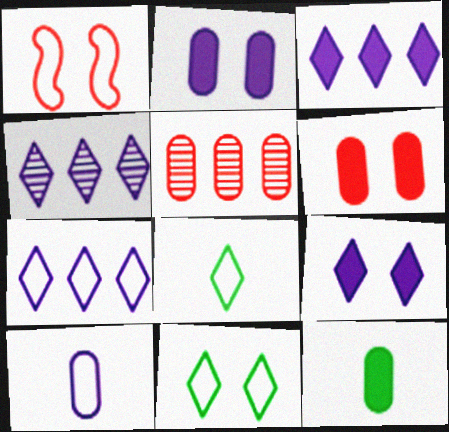[[1, 4, 12], 
[3, 4, 7]]